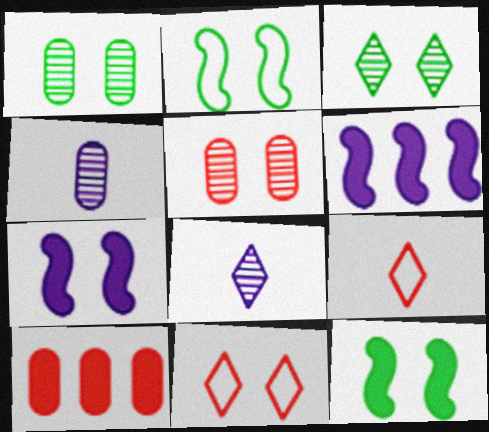[[1, 6, 9], 
[1, 7, 11], 
[2, 8, 10]]